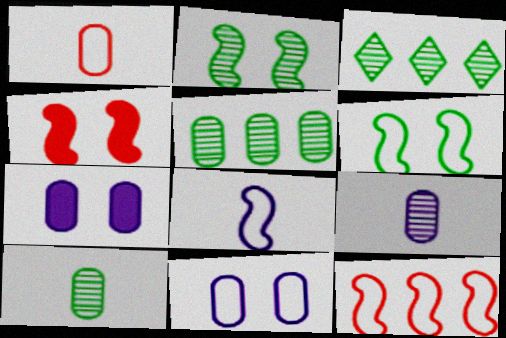[[1, 5, 7], 
[2, 3, 10], 
[6, 8, 12]]